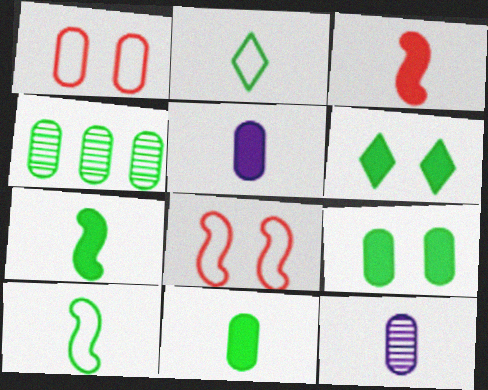[[1, 4, 5], 
[2, 3, 12], 
[4, 6, 10]]